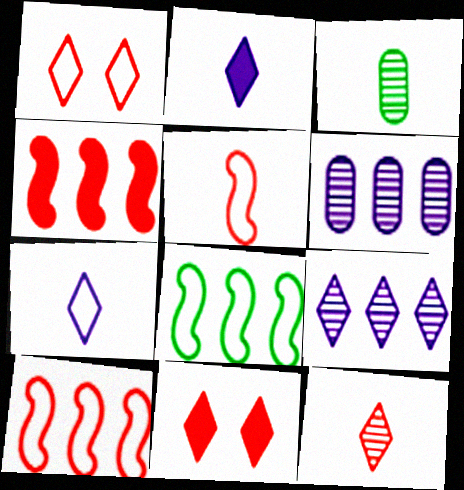[[2, 3, 5]]